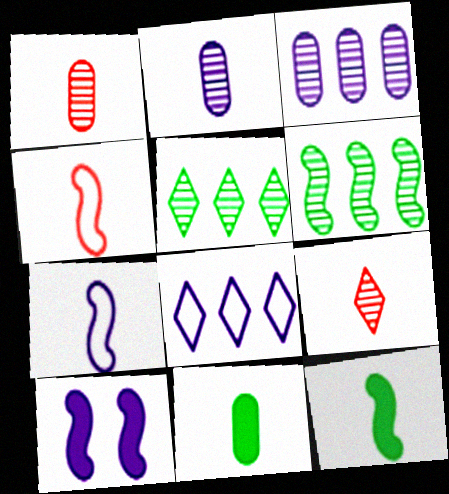[[2, 8, 10], 
[4, 6, 10], 
[7, 9, 11]]